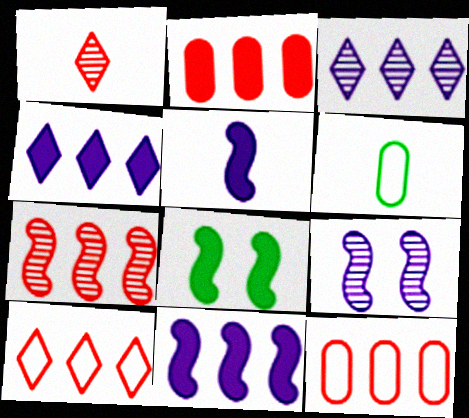[[1, 5, 6], 
[2, 7, 10]]